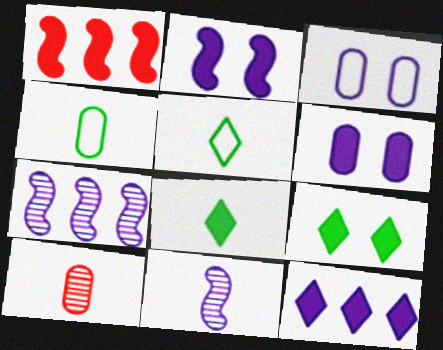[[1, 6, 8], 
[3, 11, 12]]